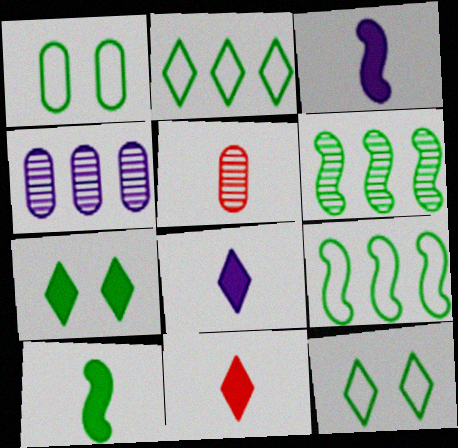[]